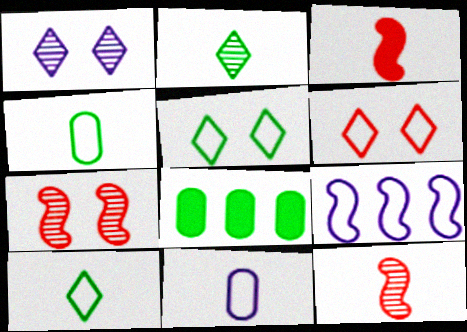[[2, 3, 11], 
[4, 6, 9]]